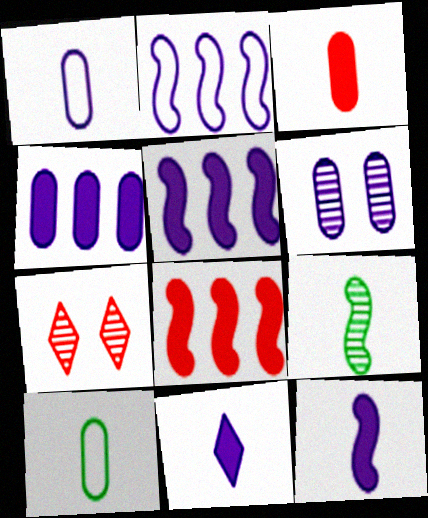[[1, 4, 6], 
[2, 6, 11], 
[5, 7, 10]]